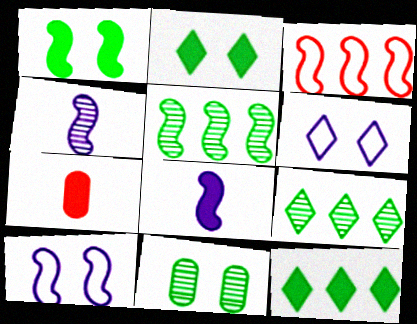[[1, 3, 4], 
[5, 6, 7], 
[7, 9, 10]]